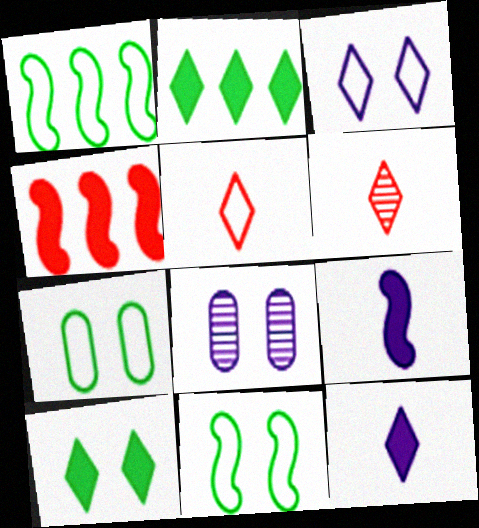[[2, 3, 6]]